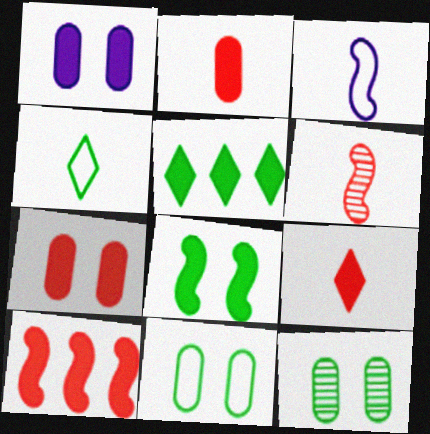[[7, 9, 10]]